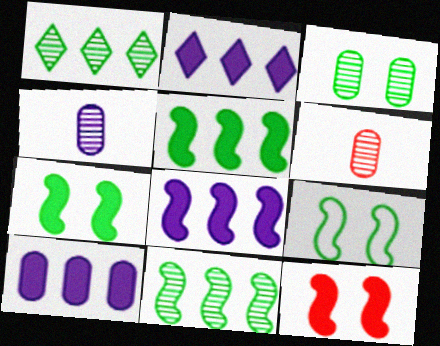[[2, 6, 9], 
[2, 8, 10]]